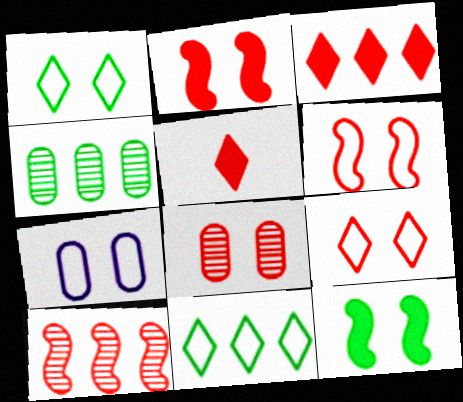[[1, 6, 7], 
[2, 8, 9]]